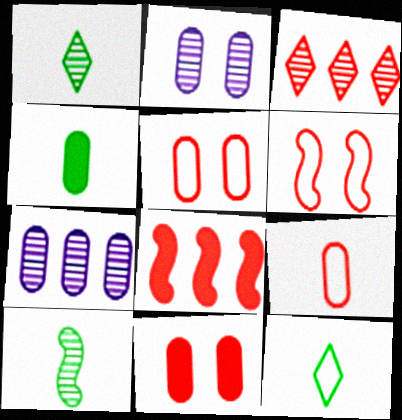[[2, 3, 10], 
[2, 8, 12], 
[4, 5, 7], 
[4, 10, 12]]